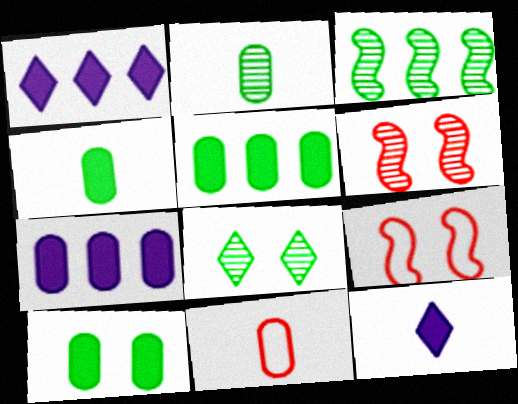[[1, 2, 9], 
[2, 3, 8], 
[4, 5, 10]]